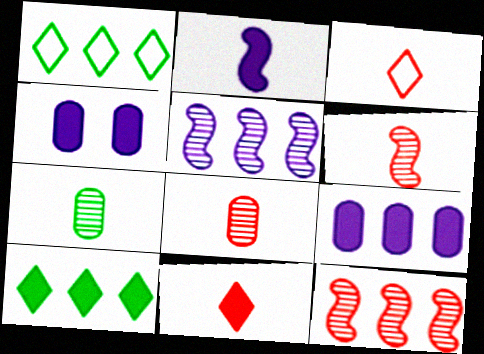[[1, 4, 6], 
[1, 9, 12], 
[2, 3, 7]]